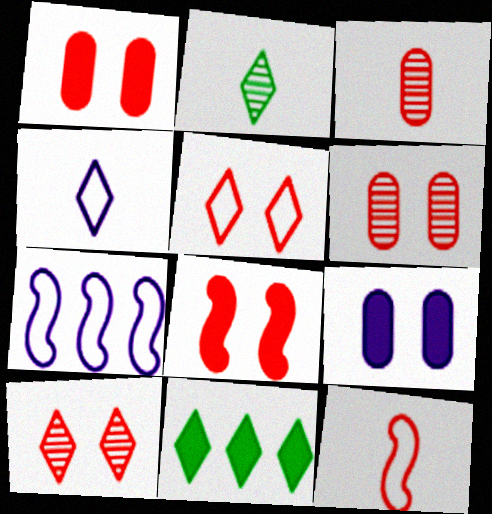[[1, 2, 7], 
[4, 10, 11], 
[5, 6, 8]]